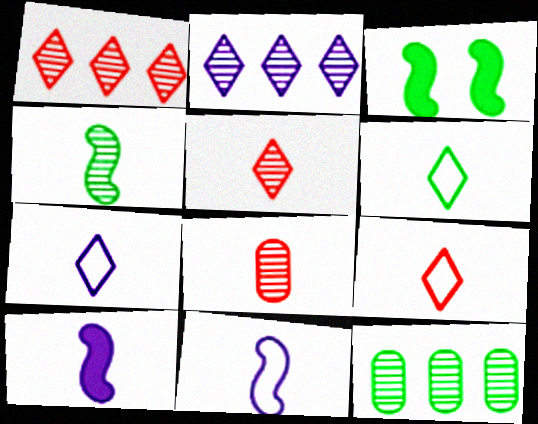[[3, 6, 12], 
[6, 7, 9], 
[6, 8, 10]]